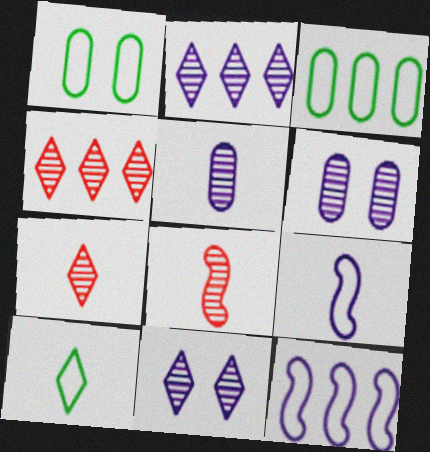[]